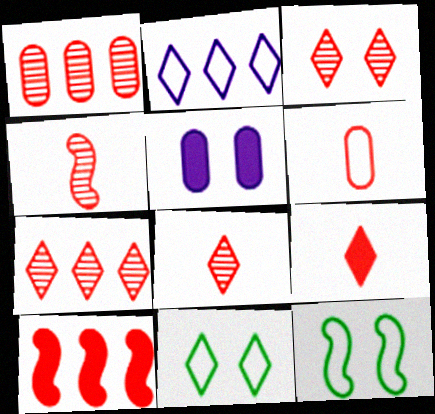[[1, 3, 4], 
[2, 6, 12], 
[3, 5, 12], 
[3, 6, 10], 
[3, 7, 8], 
[4, 6, 9]]